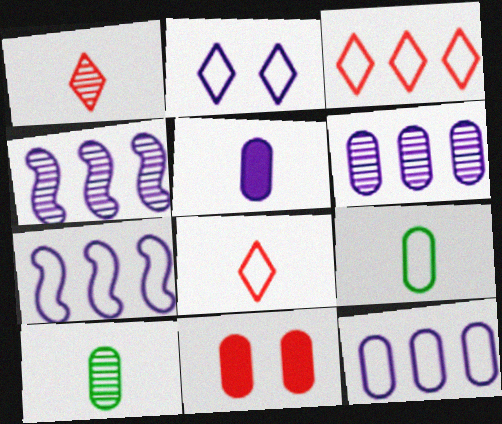[[2, 4, 5], 
[6, 9, 11], 
[10, 11, 12]]